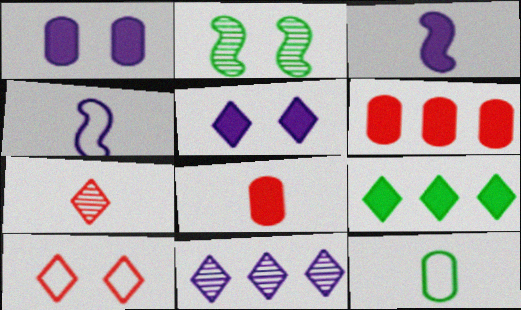[[1, 2, 10], 
[1, 4, 11], 
[2, 9, 12], 
[3, 7, 12]]